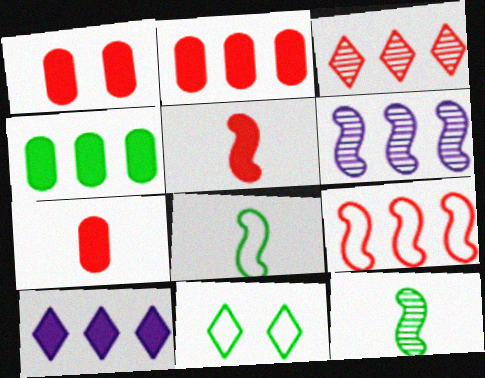[[1, 2, 7], 
[2, 3, 9], 
[4, 11, 12], 
[6, 7, 11]]